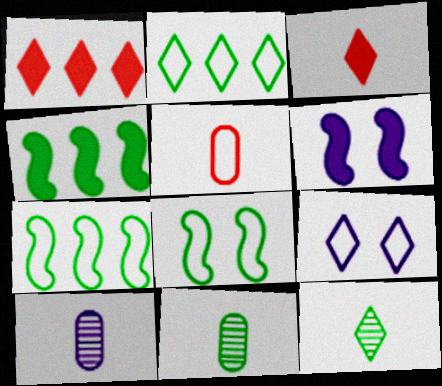[[1, 8, 10], 
[1, 9, 12], 
[5, 7, 9]]